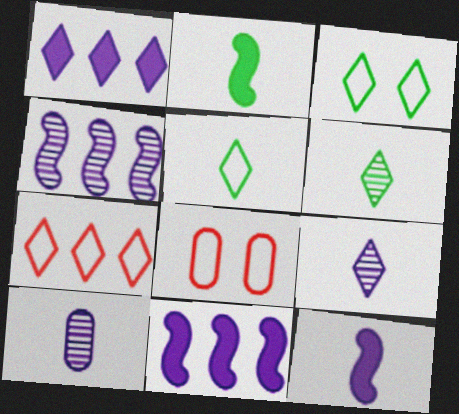[[6, 8, 11]]